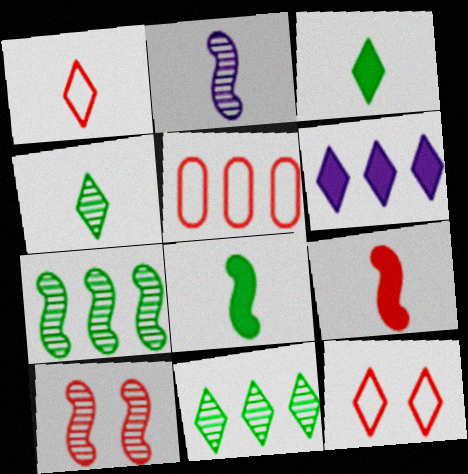[[2, 7, 10], 
[4, 6, 12], 
[5, 6, 7]]